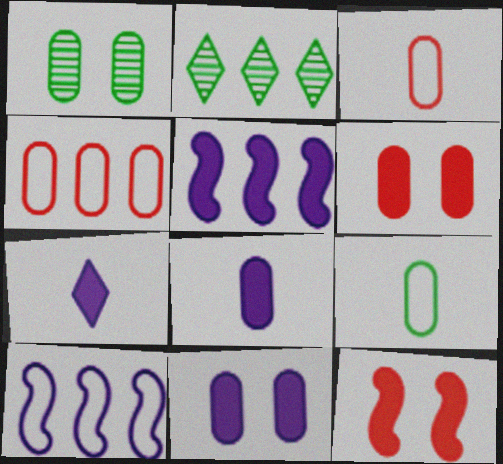[[1, 4, 8], 
[2, 4, 5], 
[5, 7, 11]]